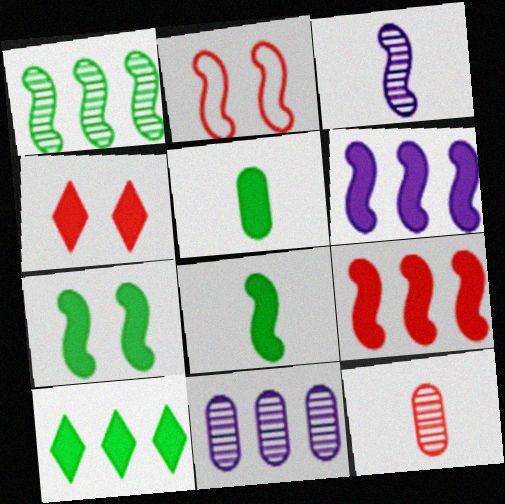[[4, 5, 6], 
[5, 7, 10]]